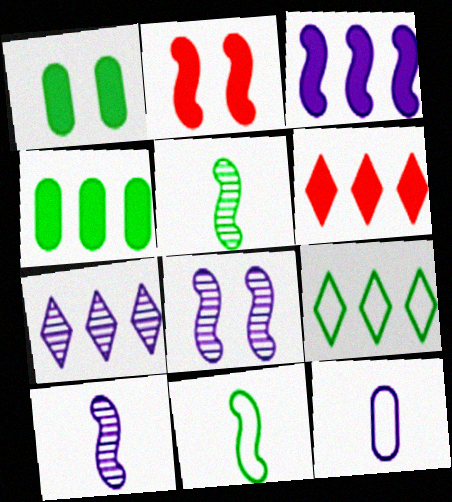[[1, 5, 9], 
[3, 4, 6], 
[6, 7, 9]]